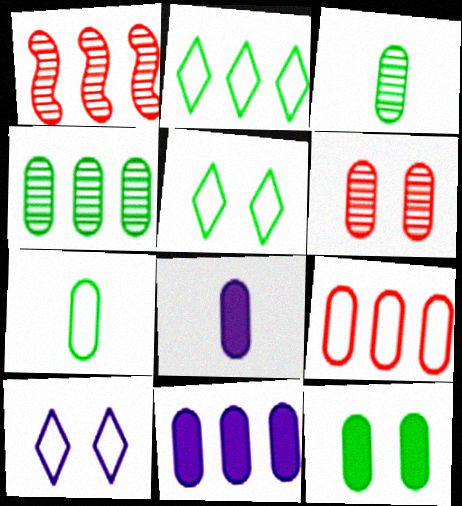[[1, 2, 11], 
[1, 5, 8], 
[4, 7, 12], 
[4, 9, 11], 
[6, 7, 11]]